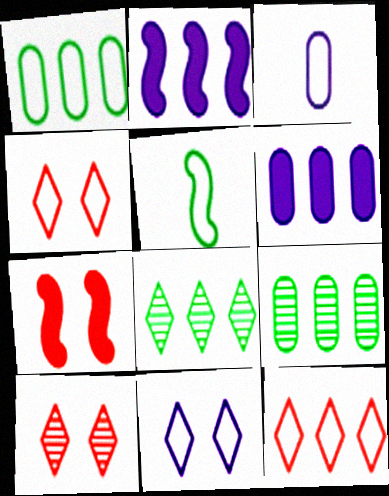[[2, 9, 12], 
[3, 7, 8], 
[5, 6, 10]]